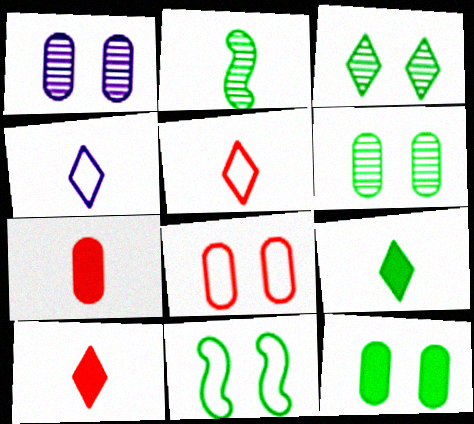[[1, 8, 12], 
[2, 4, 7], 
[3, 11, 12]]